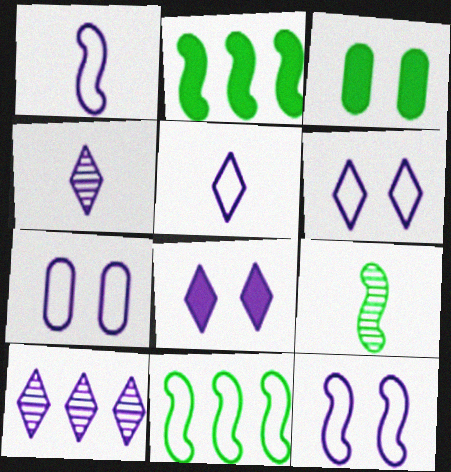[[5, 8, 10], 
[6, 7, 12]]